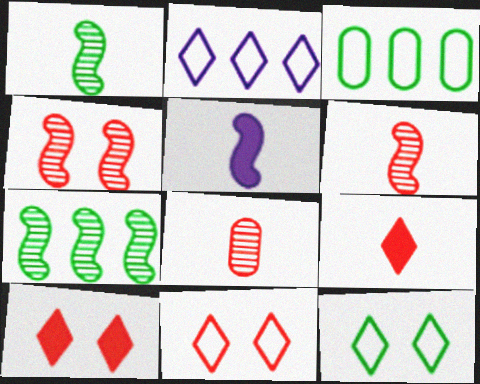[]